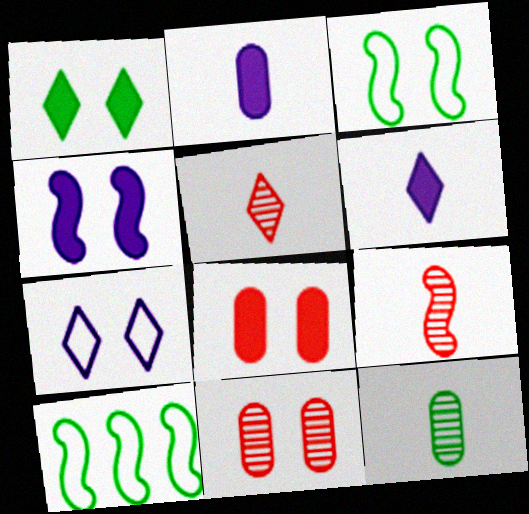[[1, 4, 8], 
[1, 10, 12], 
[4, 9, 10], 
[6, 10, 11]]